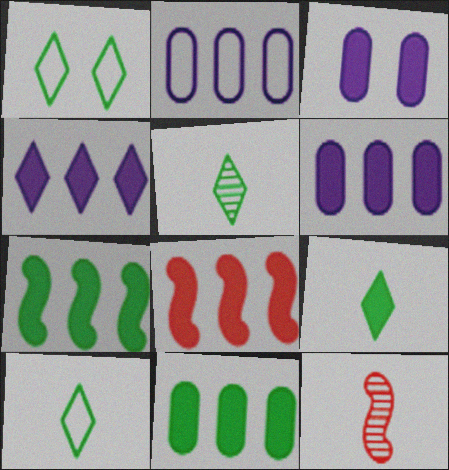[[1, 6, 12], 
[3, 8, 9], 
[4, 8, 11], 
[5, 9, 10]]